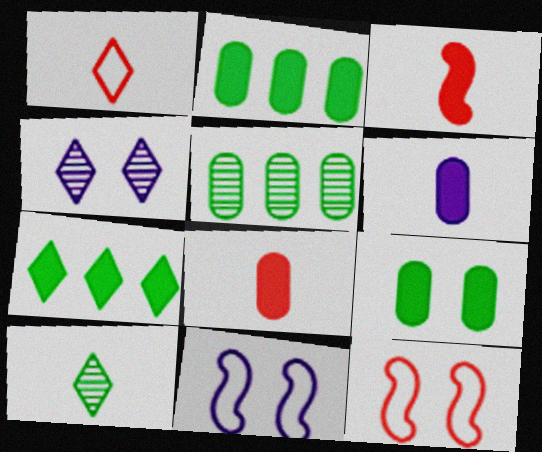[[1, 4, 7], 
[4, 9, 12]]